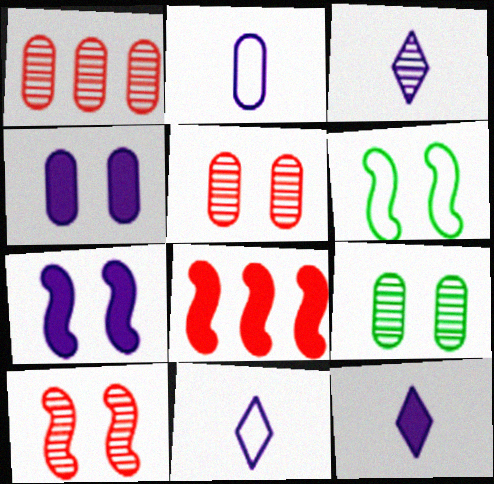[[1, 6, 12], 
[3, 11, 12], 
[6, 7, 10], 
[8, 9, 11]]